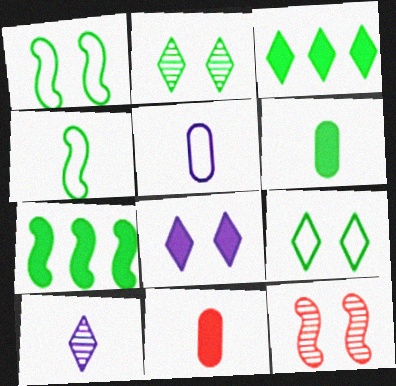[[3, 5, 12], 
[4, 10, 11], 
[7, 8, 11]]